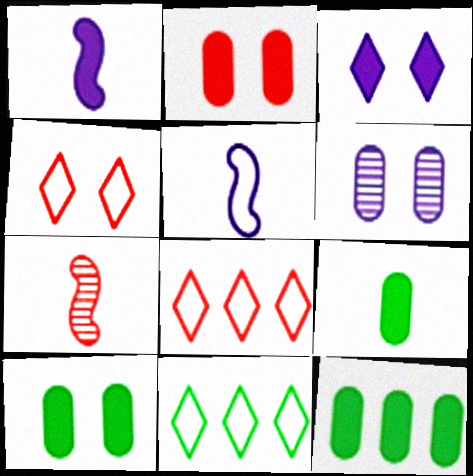[[2, 7, 8], 
[9, 10, 12]]